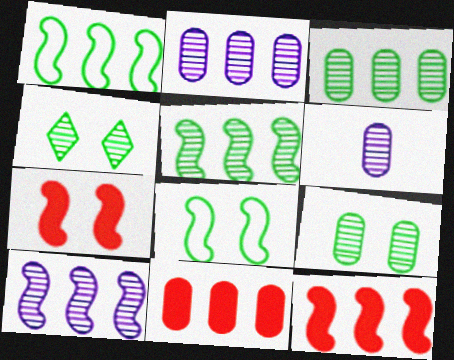[[1, 10, 12]]